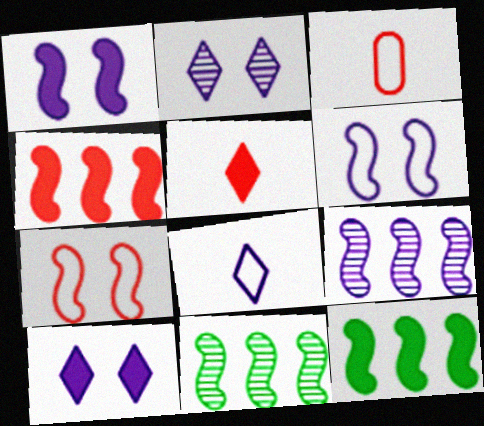[[2, 3, 12], 
[3, 10, 11]]